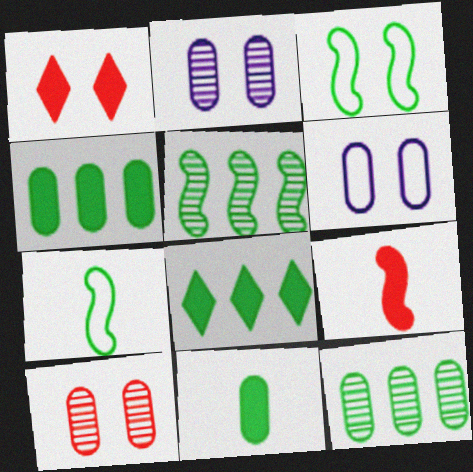[[1, 2, 3]]